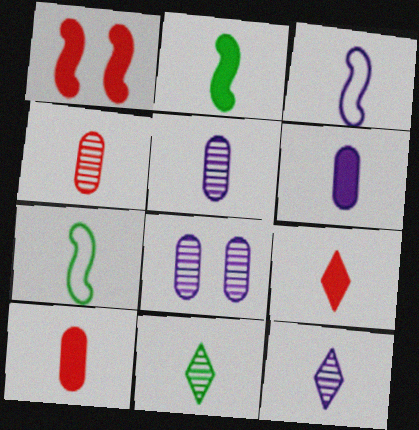[[2, 6, 9], 
[3, 6, 12], 
[3, 10, 11], 
[5, 7, 9], 
[7, 10, 12]]